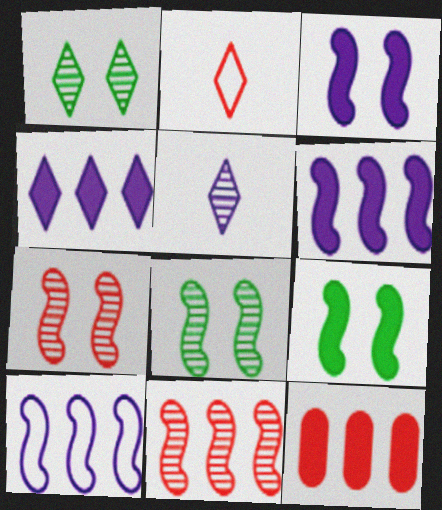[[1, 2, 4], 
[2, 7, 12]]